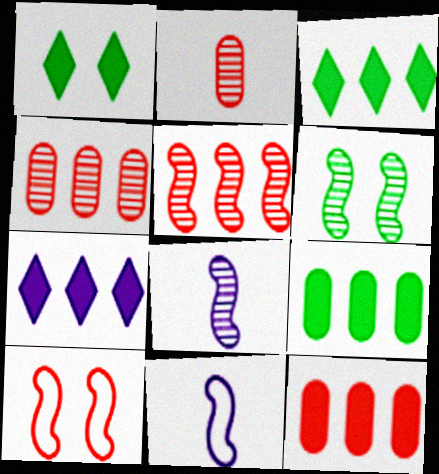[[1, 4, 11], 
[5, 6, 8]]